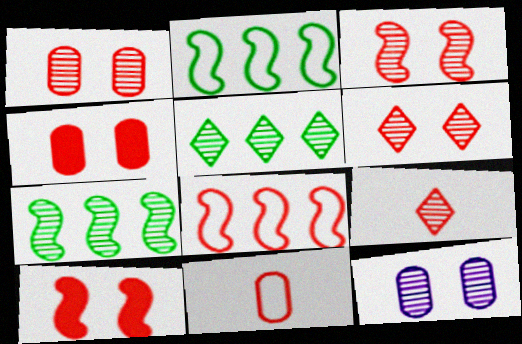[[1, 3, 6], 
[4, 8, 9], 
[7, 9, 12]]